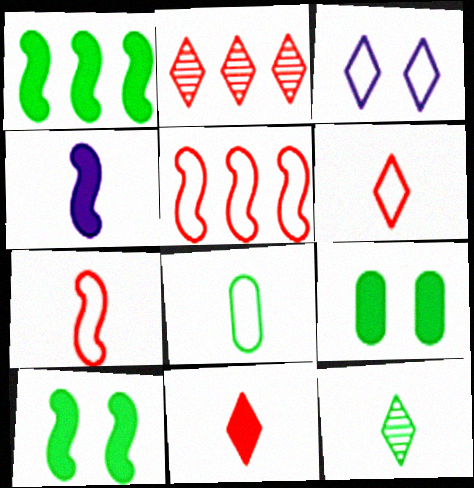[[3, 5, 8]]